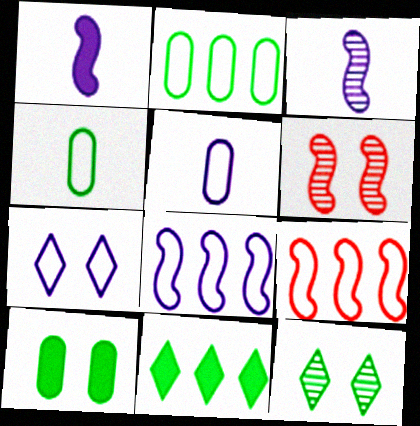[[4, 7, 9], 
[5, 6, 11], 
[5, 7, 8], 
[6, 7, 10]]